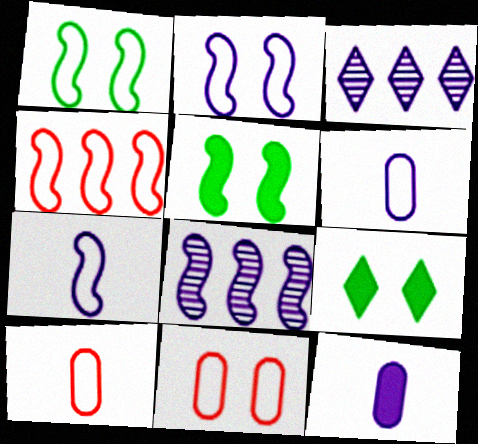[[1, 4, 7], 
[2, 3, 12], 
[3, 5, 10], 
[8, 9, 10]]